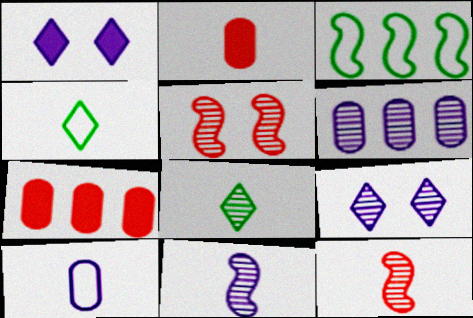[[2, 3, 9], 
[2, 4, 11], 
[5, 6, 8], 
[6, 9, 11]]